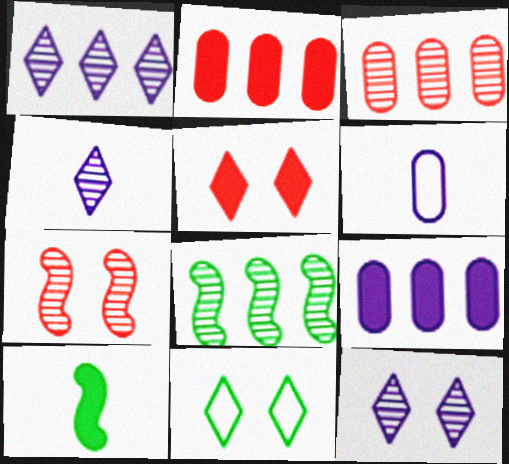[[1, 3, 8], 
[1, 4, 12], 
[5, 6, 8], 
[5, 9, 10], 
[5, 11, 12]]